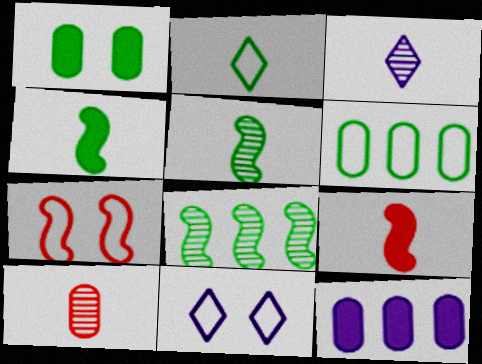[[1, 2, 8], 
[3, 5, 10]]